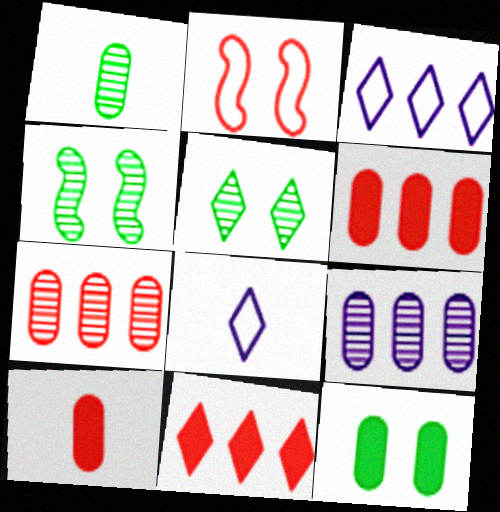[[3, 4, 10], 
[4, 6, 8], 
[5, 8, 11]]